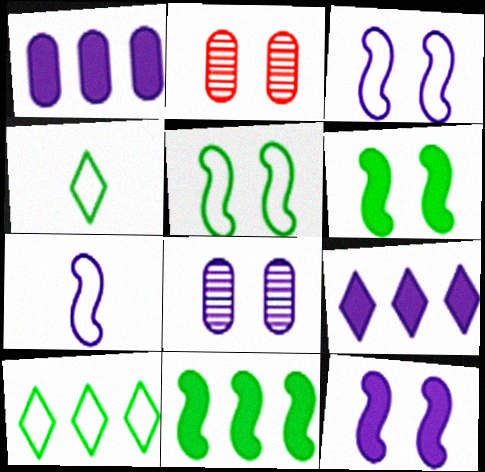[[7, 8, 9]]